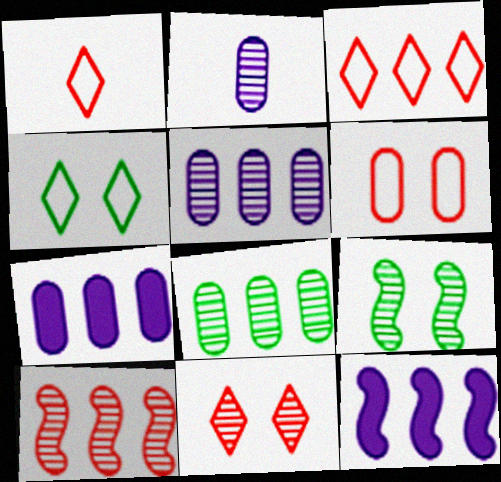[[1, 7, 9], 
[3, 8, 12]]